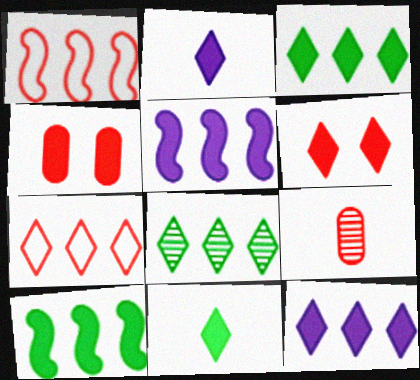[[1, 6, 9], 
[2, 3, 6], 
[2, 4, 10], 
[4, 5, 11], 
[6, 11, 12], 
[7, 8, 12]]